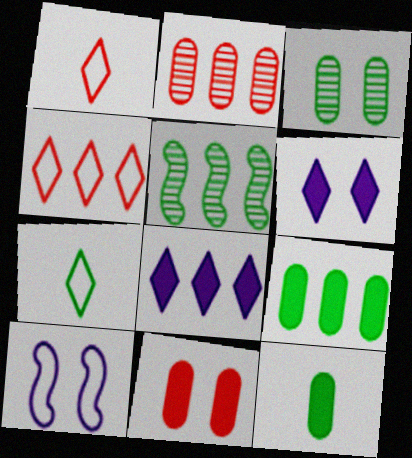[]